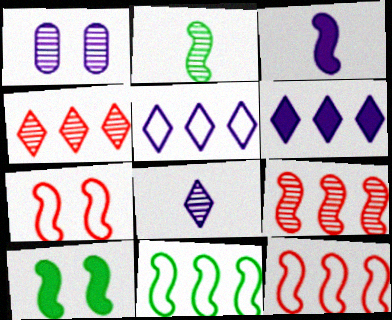[[1, 2, 4], 
[1, 3, 5], 
[2, 10, 11]]